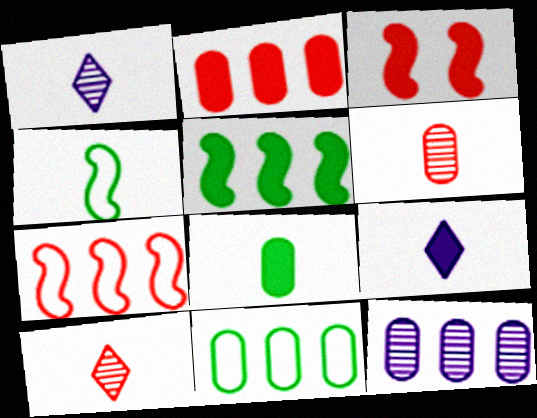[[1, 3, 11], 
[2, 11, 12], 
[4, 6, 9]]